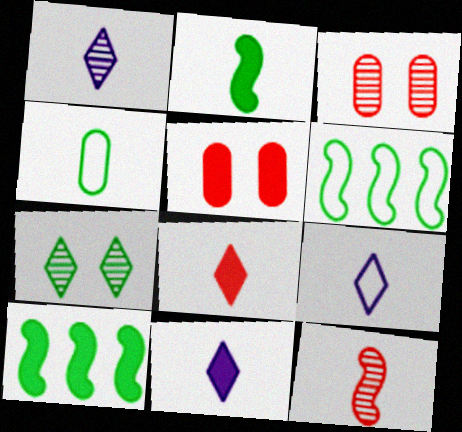[[1, 5, 6], 
[1, 9, 11], 
[3, 6, 11], 
[3, 9, 10], 
[4, 7, 10], 
[4, 11, 12], 
[5, 10, 11]]